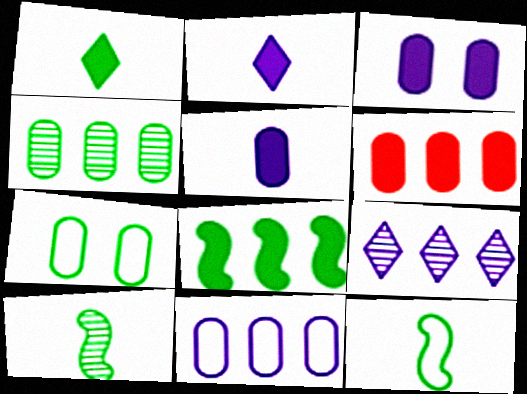[[4, 6, 11]]